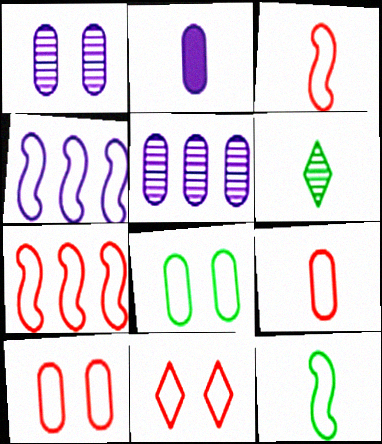[[2, 3, 6], 
[7, 9, 11]]